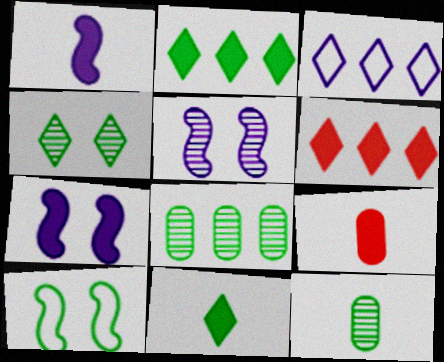[[1, 9, 11], 
[2, 7, 9], 
[2, 10, 12], 
[8, 10, 11]]